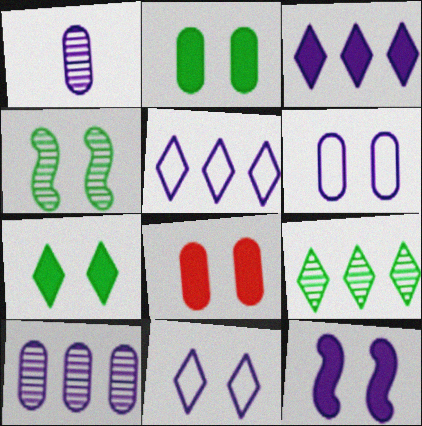[[1, 5, 12], 
[4, 8, 11], 
[7, 8, 12]]